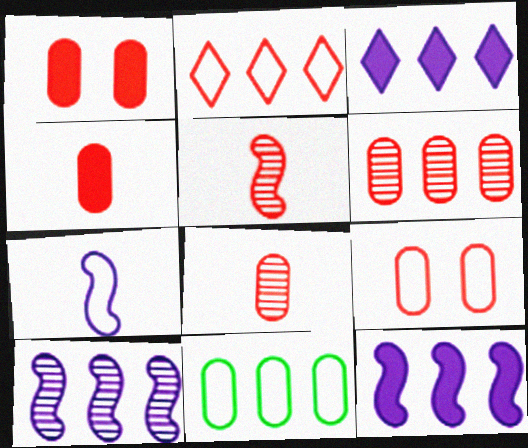[[1, 2, 5], 
[4, 6, 9]]